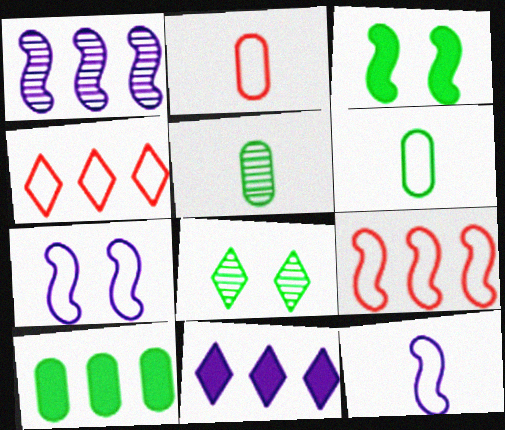[[1, 4, 10], 
[4, 6, 7]]